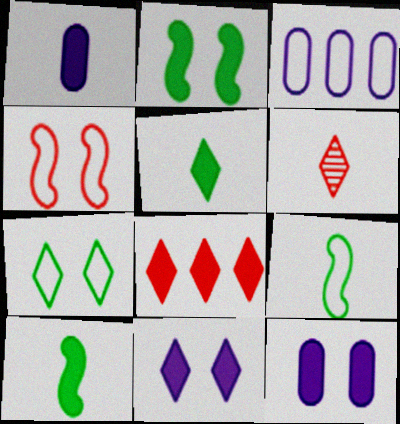[[1, 2, 8], 
[1, 6, 9], 
[2, 3, 6], 
[5, 8, 11], 
[8, 10, 12]]